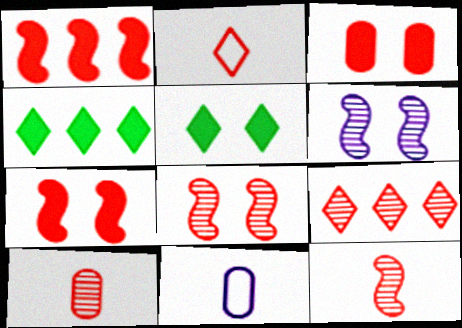[[4, 8, 11], 
[8, 9, 10]]